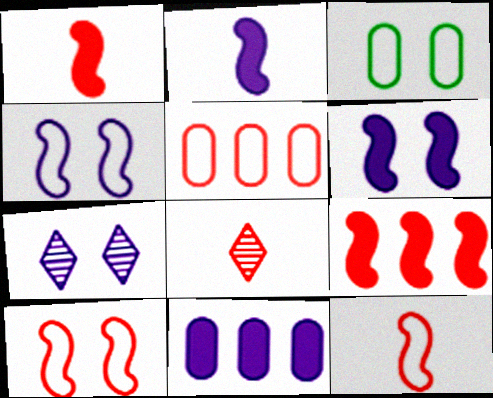[]